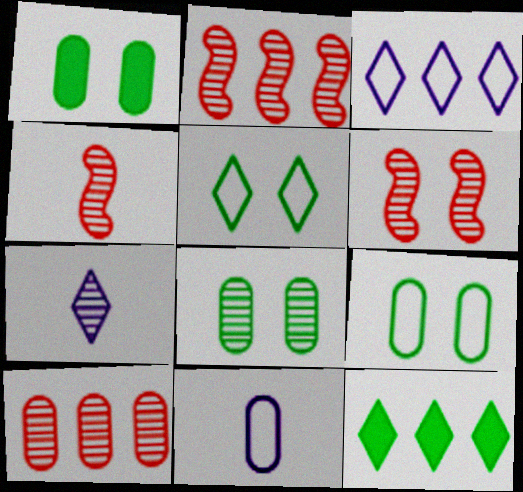[[1, 3, 4], 
[1, 8, 9], 
[1, 10, 11], 
[2, 4, 6], 
[2, 7, 8], 
[6, 11, 12]]